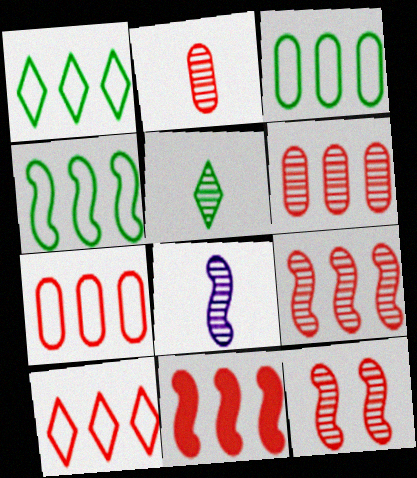[[1, 3, 4], 
[2, 5, 8], 
[6, 10, 11]]